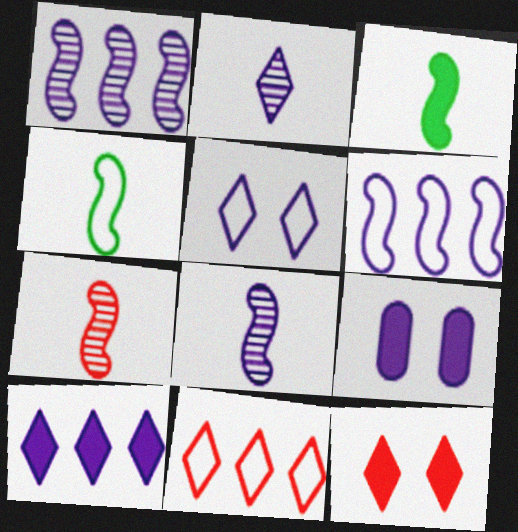[[2, 5, 10], 
[2, 6, 9]]